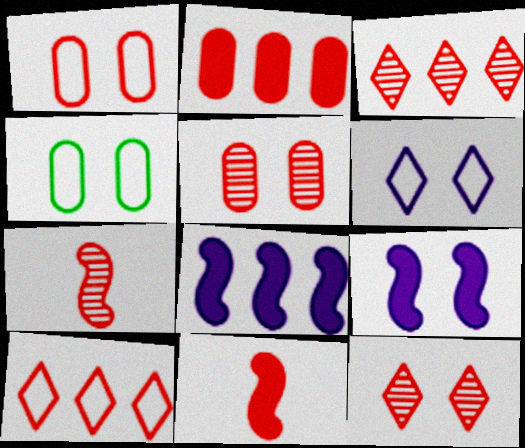[[1, 3, 11], 
[3, 5, 7], 
[4, 9, 12], 
[5, 10, 11]]